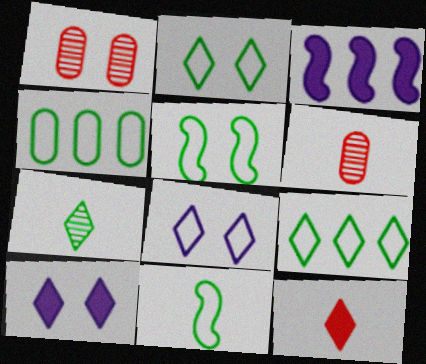[[1, 5, 10], 
[2, 3, 6], 
[2, 4, 11]]